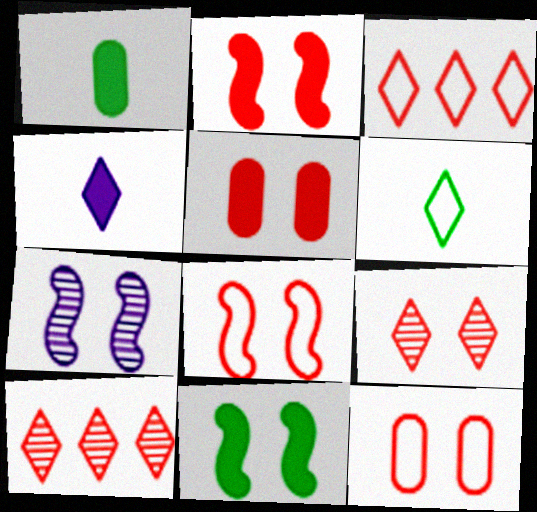[[1, 3, 7], 
[2, 9, 12], 
[5, 8, 9], 
[7, 8, 11]]